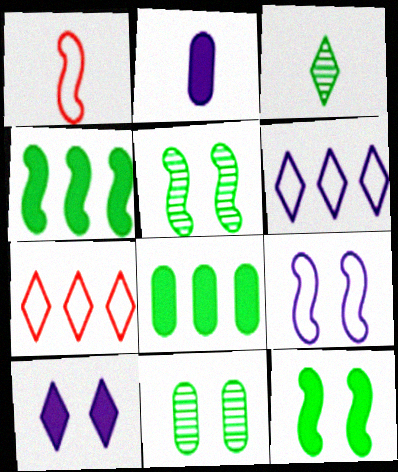[[1, 2, 3], 
[2, 5, 7], 
[3, 7, 10]]